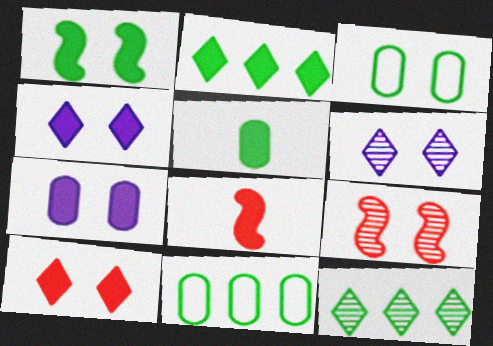[[1, 2, 5], 
[1, 7, 10], 
[2, 7, 8], 
[3, 4, 9], 
[6, 8, 11]]